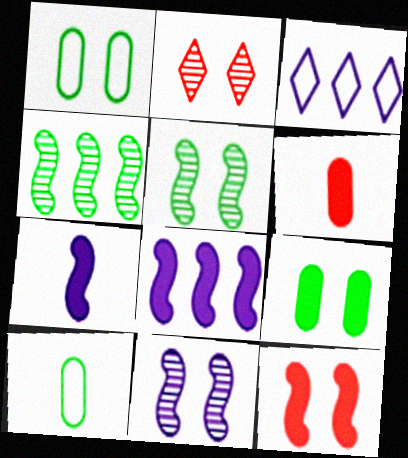[[2, 8, 10], 
[3, 5, 6]]